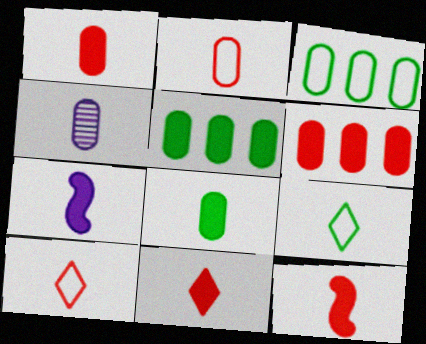[[1, 11, 12], 
[2, 4, 8], 
[4, 9, 12], 
[7, 8, 11]]